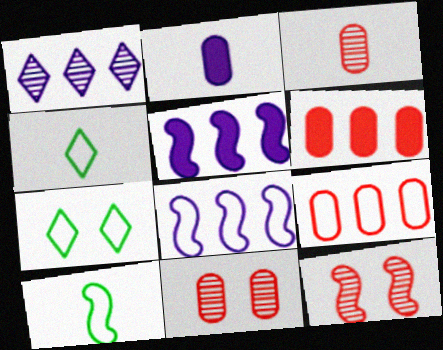[[3, 5, 7], 
[4, 5, 11], 
[5, 10, 12]]